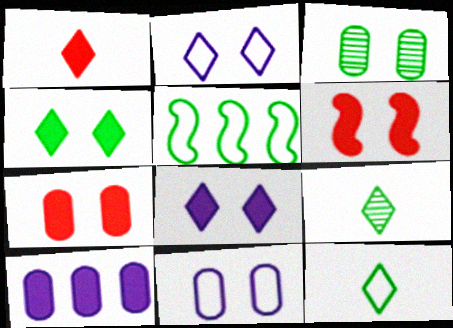[[2, 3, 6], 
[3, 7, 11]]